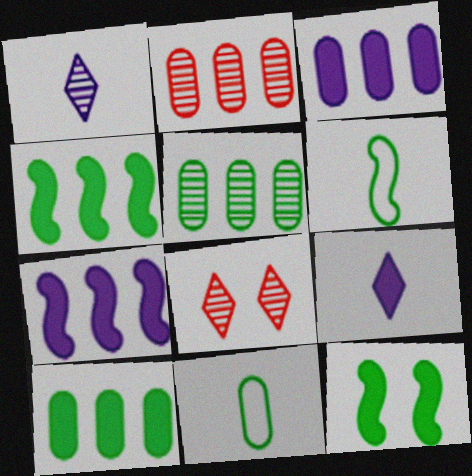[[3, 6, 8], 
[7, 8, 11]]